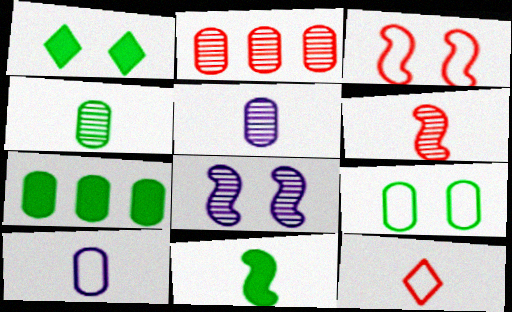[[1, 7, 11], 
[4, 7, 9], 
[5, 11, 12], 
[7, 8, 12]]